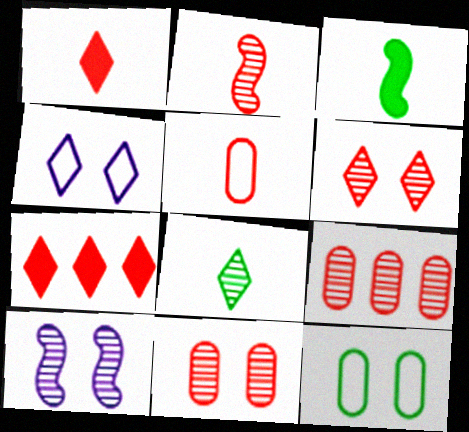[[1, 2, 5], 
[2, 6, 9], 
[3, 4, 9], 
[4, 7, 8], 
[8, 9, 10]]